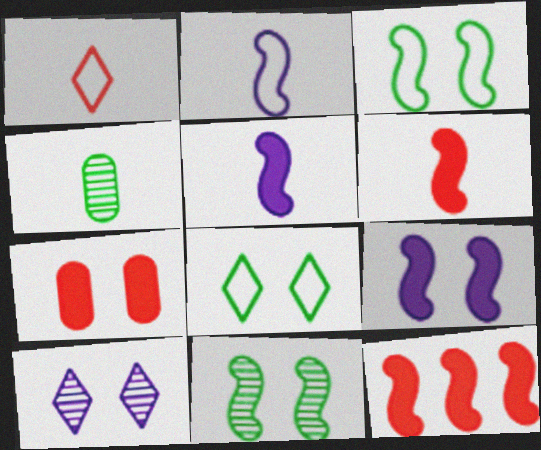[[1, 4, 5], 
[2, 11, 12], 
[3, 7, 10]]